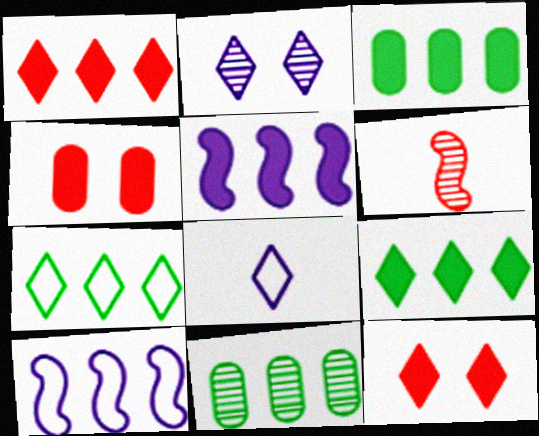[[1, 3, 5], 
[1, 10, 11], 
[2, 6, 11]]